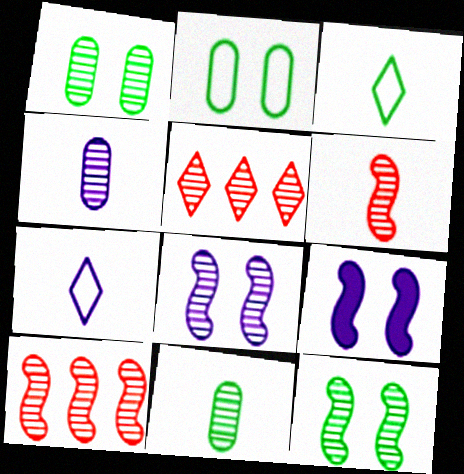[[4, 5, 12], 
[5, 8, 11]]